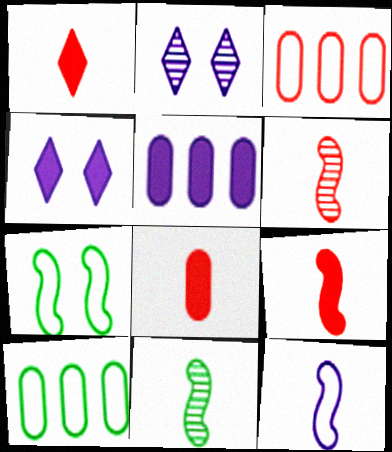[[1, 8, 9], 
[2, 5, 12], 
[2, 9, 10], 
[3, 4, 11], 
[4, 6, 10], 
[9, 11, 12]]